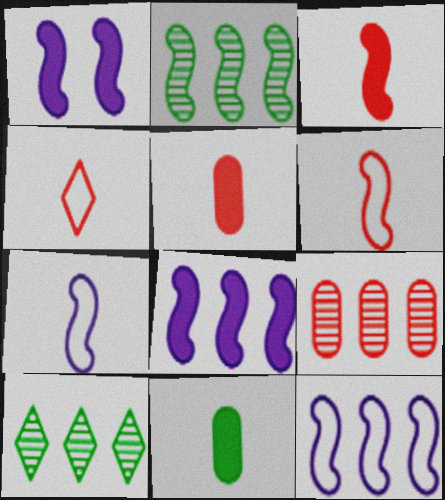[[1, 2, 6]]